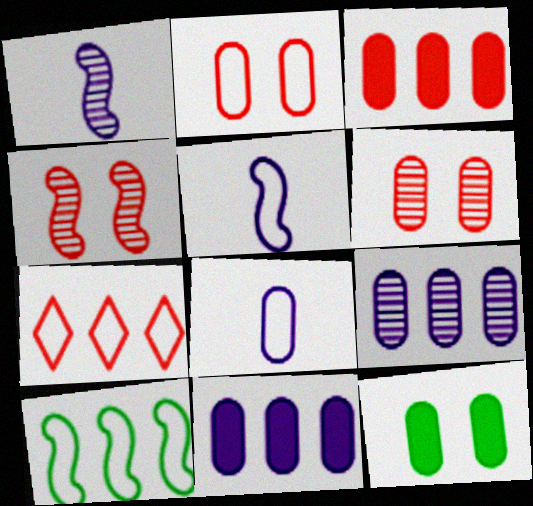[[1, 7, 12]]